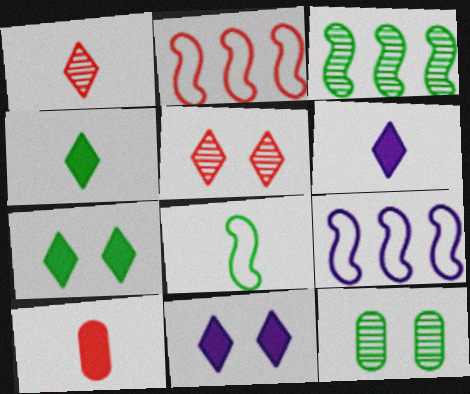[[2, 5, 10], 
[2, 6, 12]]